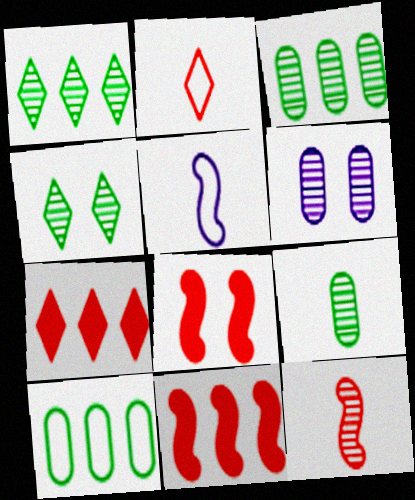[[1, 6, 12]]